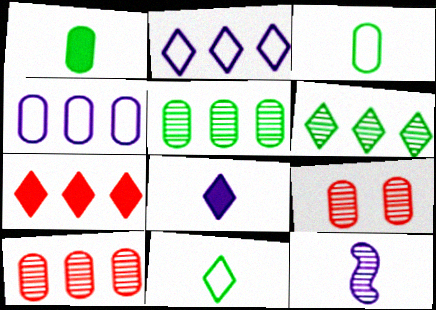[[1, 4, 9], 
[2, 6, 7], 
[6, 9, 12]]